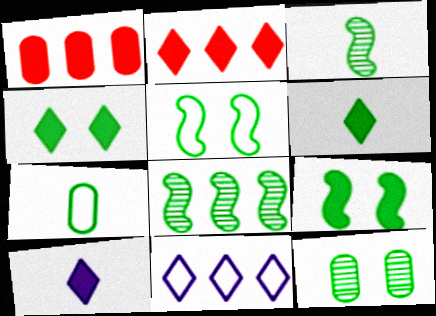[[1, 8, 11], 
[1, 9, 10], 
[2, 4, 10], 
[3, 6, 7], 
[4, 5, 12], 
[4, 7, 8]]